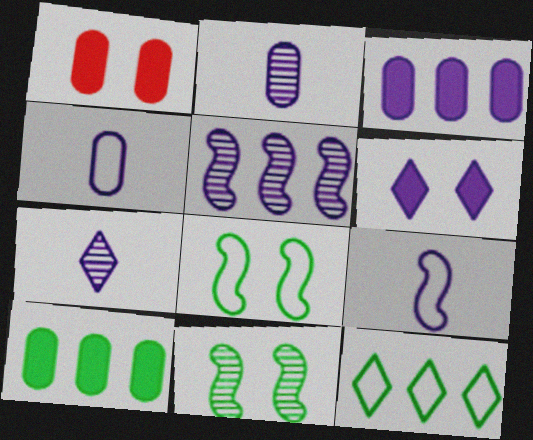[[4, 5, 6]]